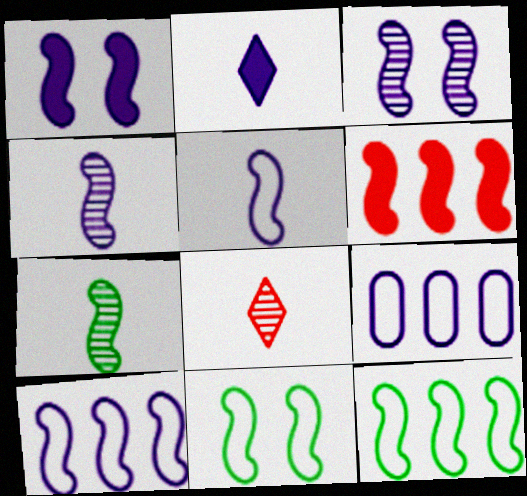[[1, 4, 10], 
[2, 3, 9], 
[4, 6, 11]]